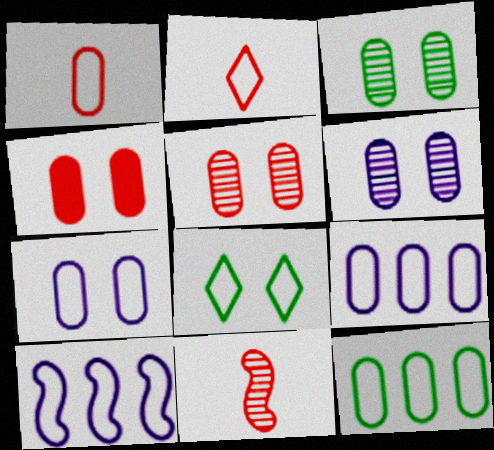[[1, 7, 12], 
[1, 8, 10], 
[3, 4, 7], 
[3, 5, 6]]